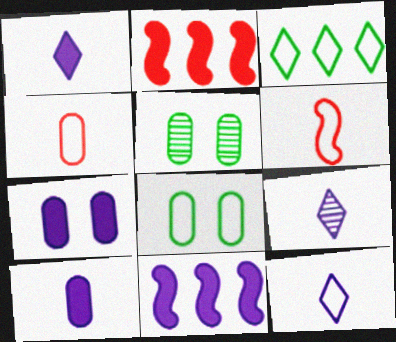[[1, 7, 11], 
[1, 9, 12], 
[2, 5, 12], 
[2, 8, 9]]